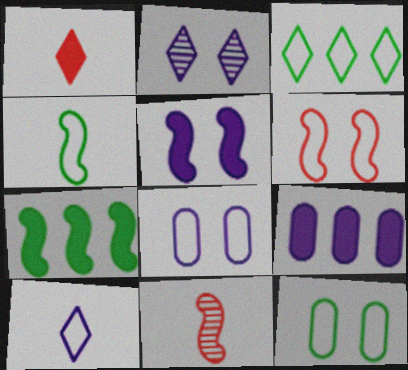[[1, 2, 3], 
[2, 5, 8], 
[3, 4, 12]]